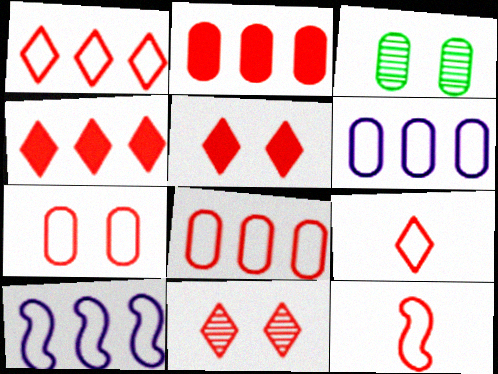[[1, 7, 12], 
[2, 11, 12], 
[4, 9, 11]]